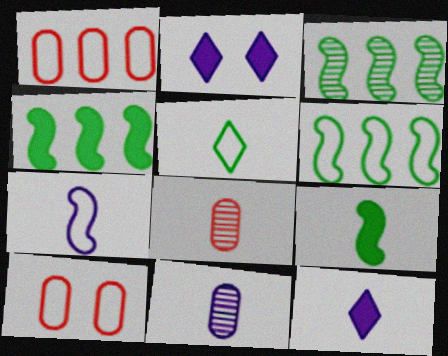[[2, 6, 8], 
[3, 4, 6], 
[3, 10, 12], 
[7, 11, 12]]